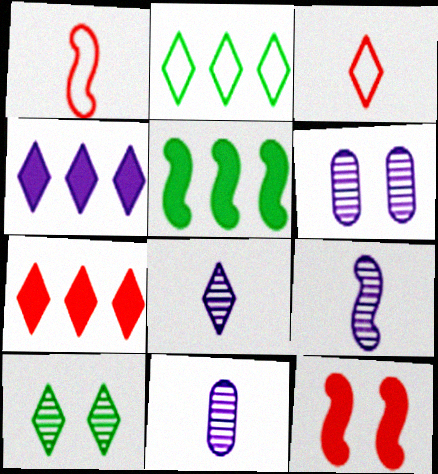[[2, 11, 12], 
[3, 4, 10], 
[3, 5, 6], 
[8, 9, 11]]